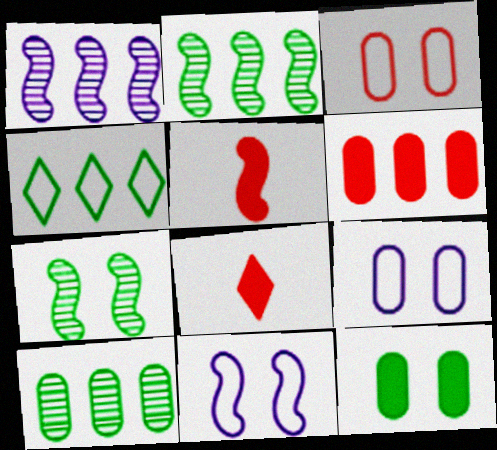[[1, 4, 6], 
[2, 5, 11], 
[2, 8, 9], 
[8, 10, 11]]